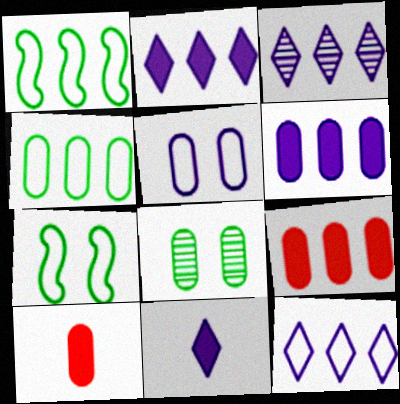[[1, 3, 9], 
[2, 3, 12], 
[3, 7, 10]]